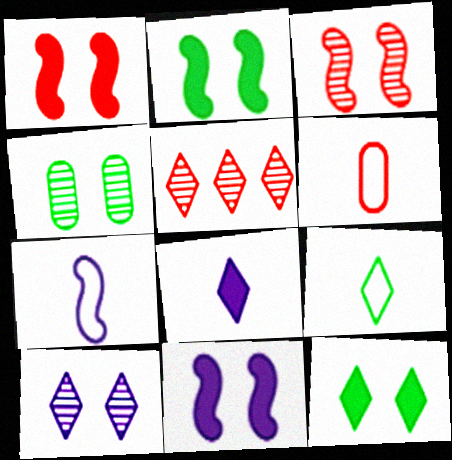[[1, 2, 11], 
[1, 5, 6], 
[3, 4, 10], 
[6, 7, 9]]